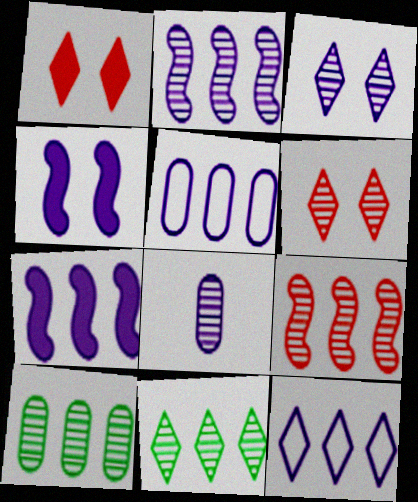[[2, 3, 8], 
[4, 8, 12]]